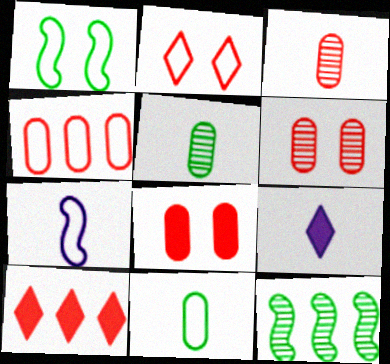[[3, 4, 8]]